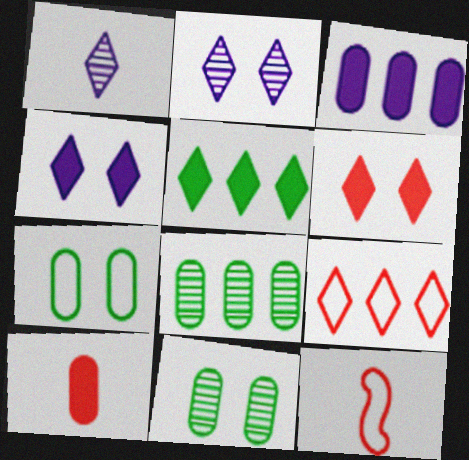[[4, 8, 12]]